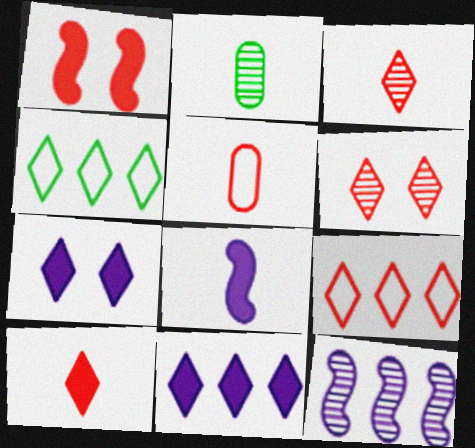[[2, 6, 12], 
[3, 4, 7], 
[6, 9, 10]]